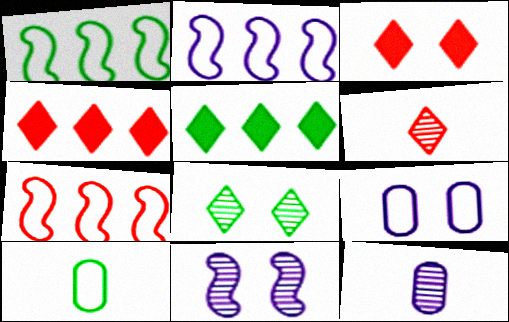[[1, 2, 7], 
[1, 3, 12], 
[4, 10, 11]]